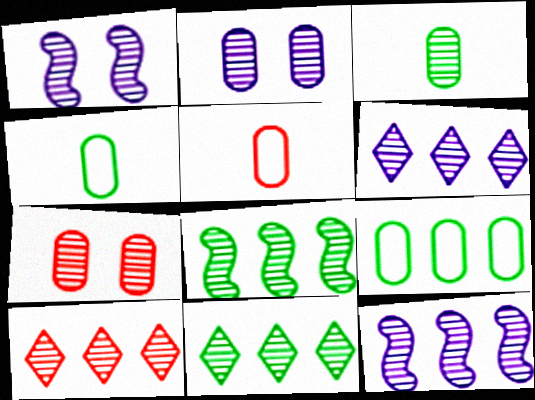[[1, 3, 10], 
[6, 10, 11]]